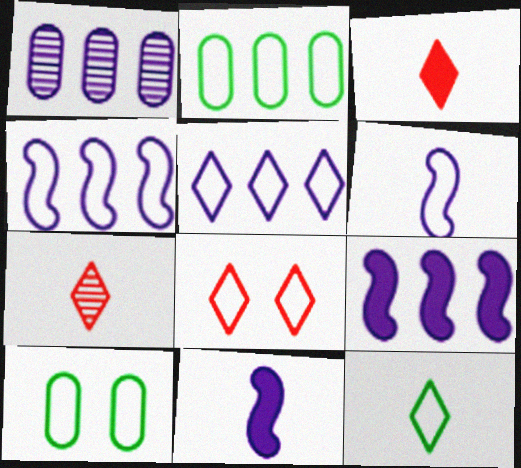[[1, 5, 9], 
[2, 6, 8], 
[5, 8, 12], 
[7, 9, 10]]